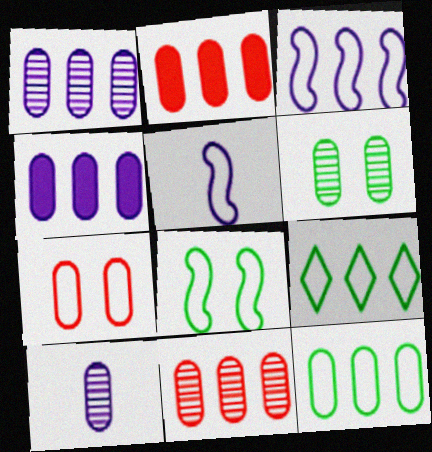[[1, 2, 12], 
[4, 11, 12], 
[5, 7, 9], 
[6, 10, 11]]